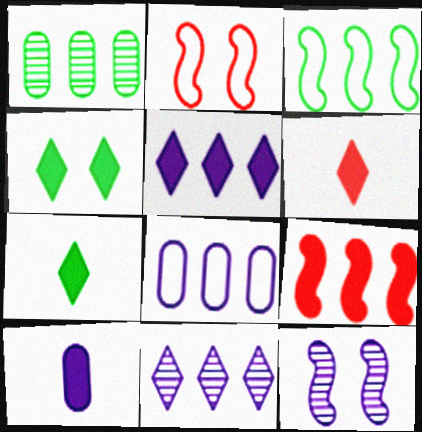[[4, 5, 6], 
[4, 9, 10]]